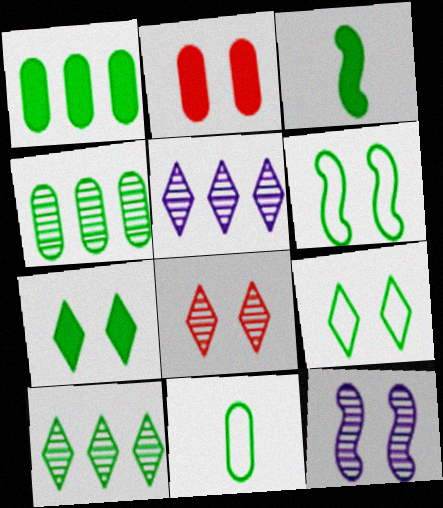[[1, 3, 7], 
[2, 9, 12], 
[3, 4, 9]]